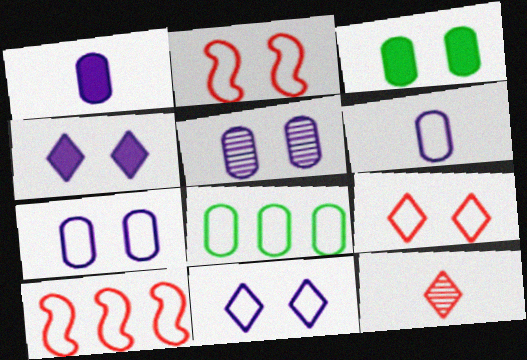[]